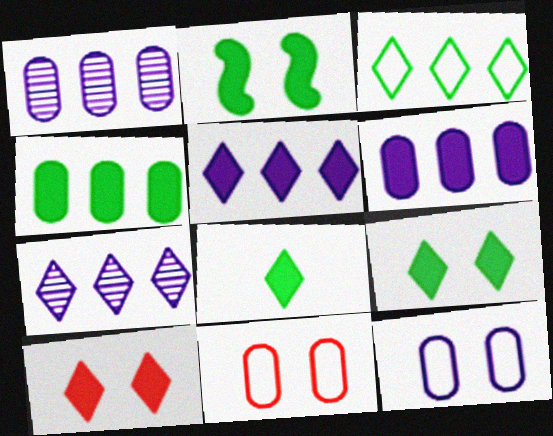[[2, 4, 8], 
[5, 8, 10]]